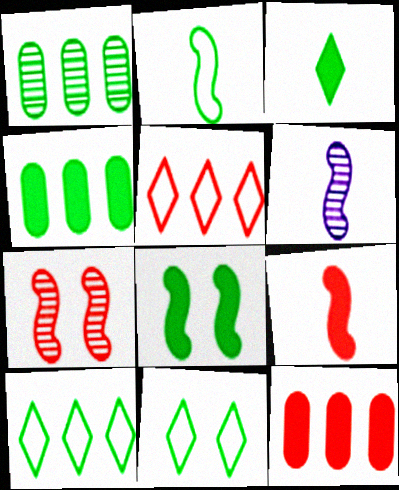[[2, 6, 9], 
[3, 4, 8], 
[6, 11, 12]]